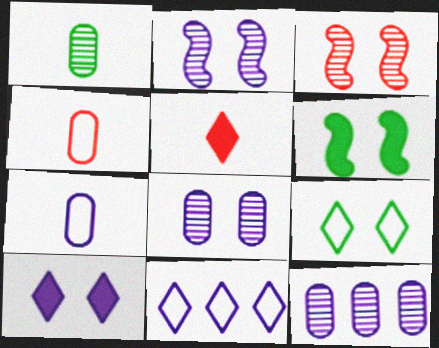[]